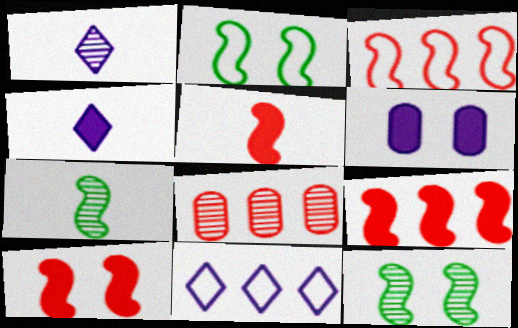[[1, 8, 12], 
[2, 4, 8], 
[5, 9, 10]]